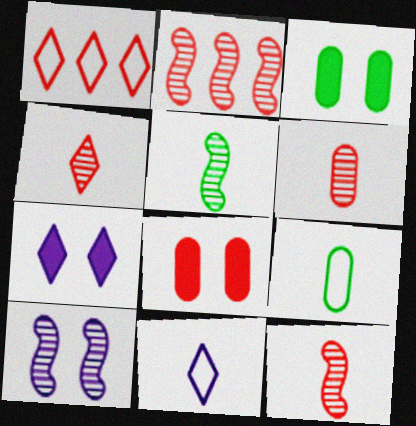[[1, 8, 12], 
[2, 3, 11], 
[2, 5, 10], 
[2, 7, 9], 
[4, 6, 12]]